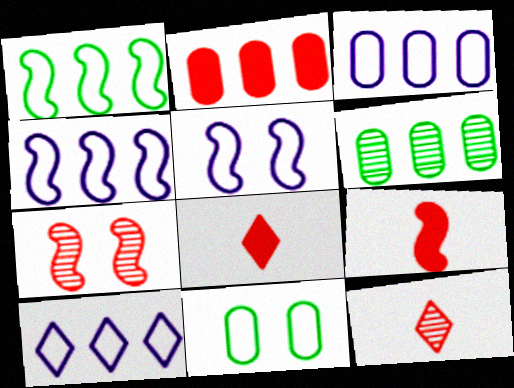[[2, 3, 6], 
[3, 4, 10], 
[5, 6, 8]]